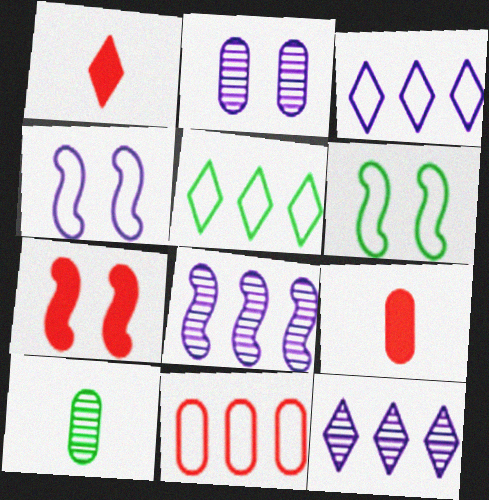[[3, 7, 10], 
[6, 9, 12]]